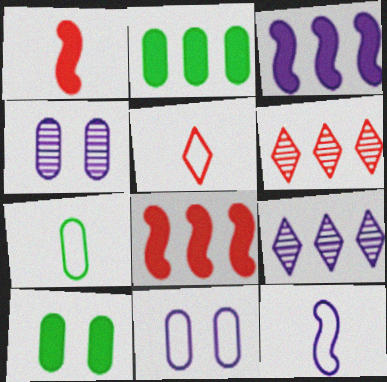[[5, 7, 12], 
[6, 10, 12]]